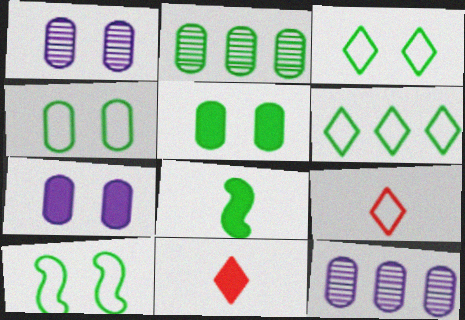[[2, 3, 8], 
[3, 4, 10], 
[10, 11, 12]]